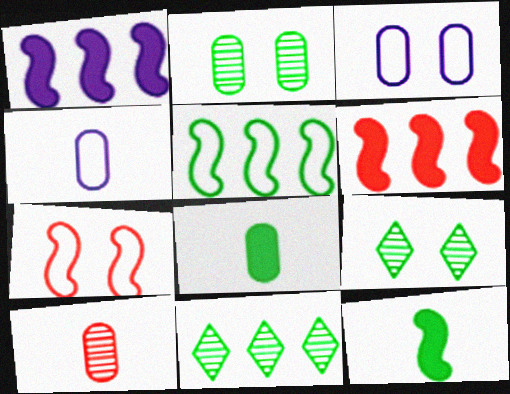[[4, 6, 9], 
[4, 8, 10], 
[5, 8, 9]]